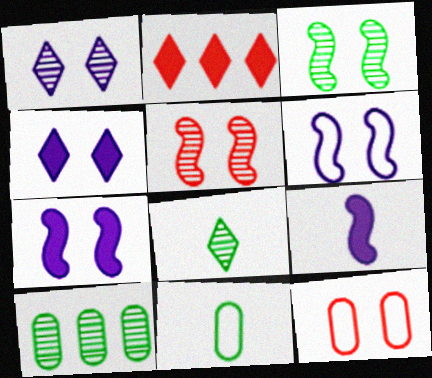[[3, 4, 12], 
[3, 8, 10]]